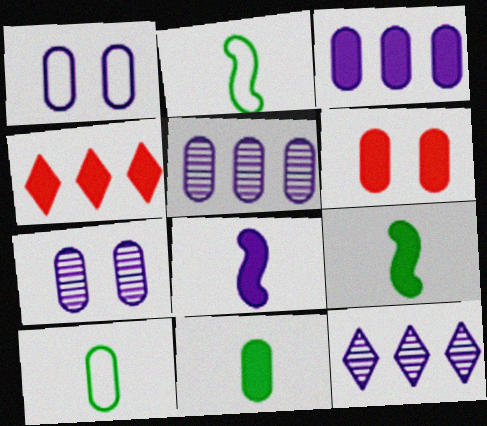[[1, 8, 12], 
[2, 4, 7], 
[2, 6, 12], 
[3, 6, 11], 
[5, 6, 10]]